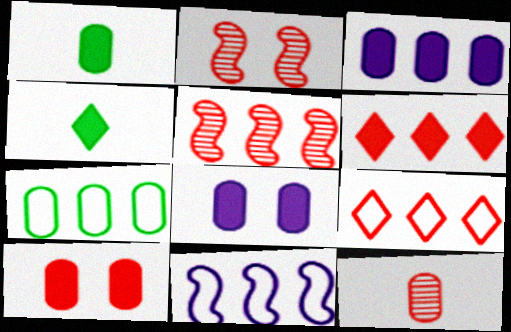[[1, 3, 10], 
[7, 8, 12], 
[7, 9, 11]]